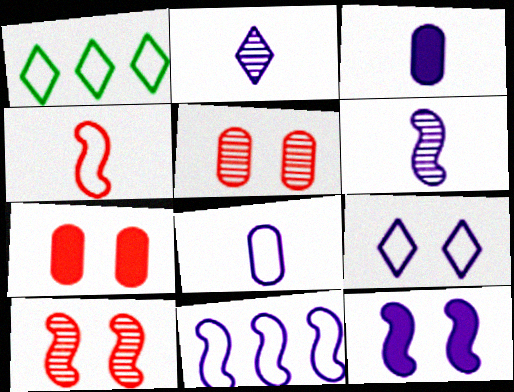[[1, 3, 10], 
[1, 6, 7], 
[6, 11, 12], 
[8, 9, 11]]